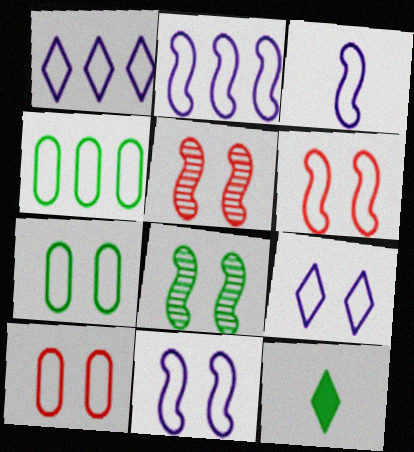[[2, 3, 11], 
[4, 8, 12], 
[6, 7, 9]]